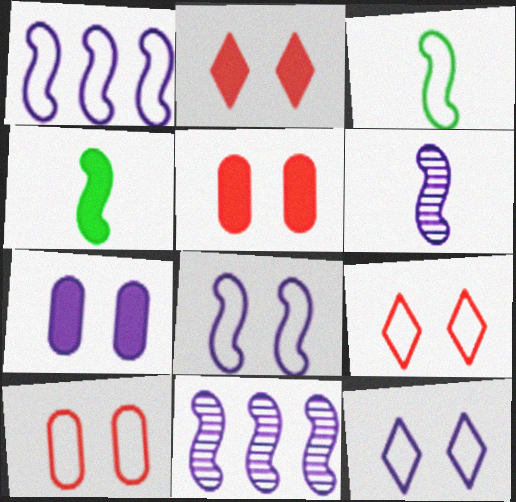[]